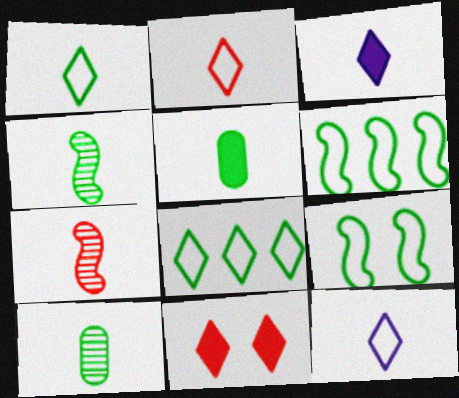[[1, 2, 12], 
[1, 4, 5], 
[5, 7, 12]]